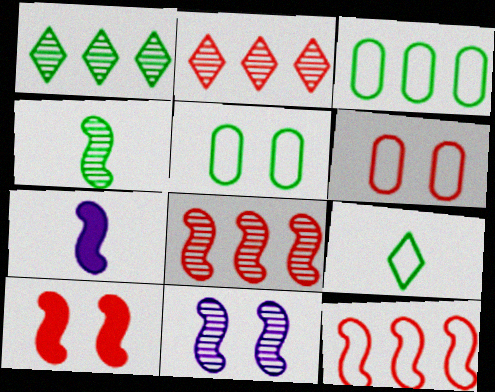[[1, 6, 7], 
[2, 5, 7], 
[4, 8, 11]]